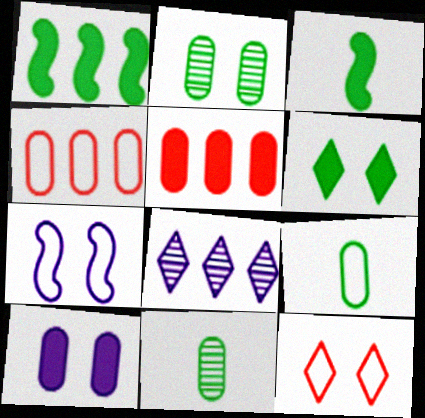[[1, 4, 8], 
[4, 10, 11]]